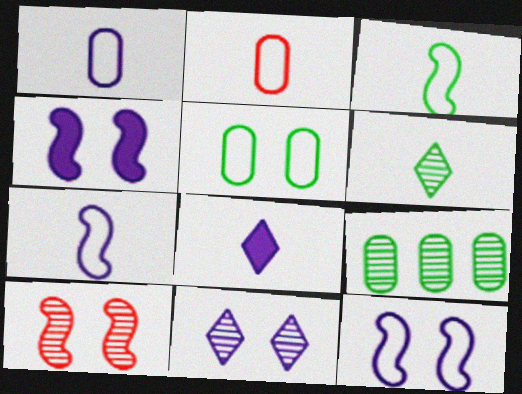[]